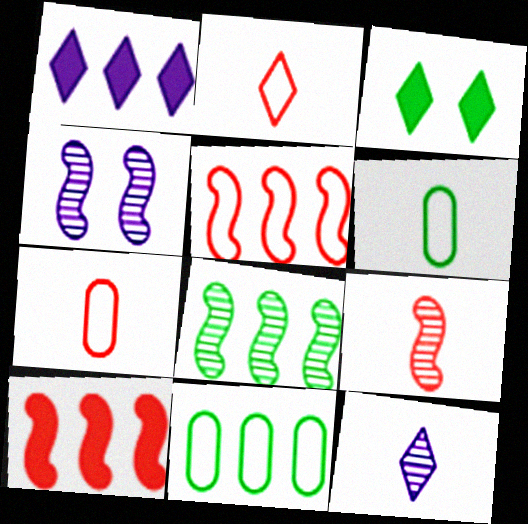[[3, 6, 8], 
[4, 8, 9]]